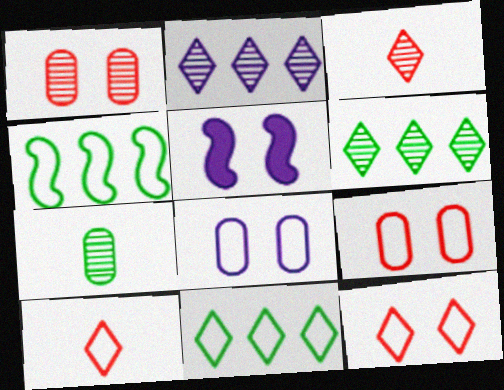[[4, 8, 10]]